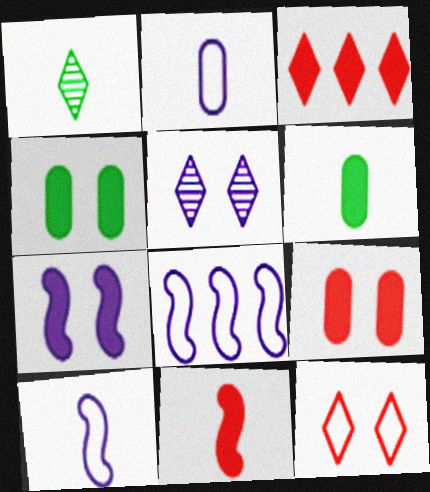[[1, 2, 11], 
[1, 8, 9], 
[3, 6, 7], 
[3, 9, 11]]